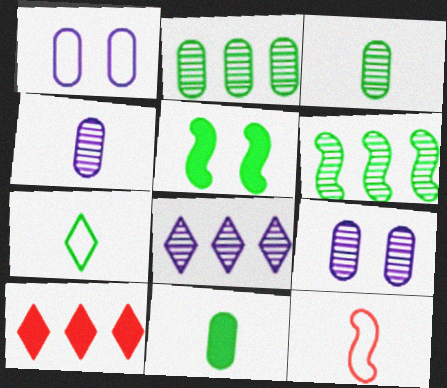[[2, 5, 7]]